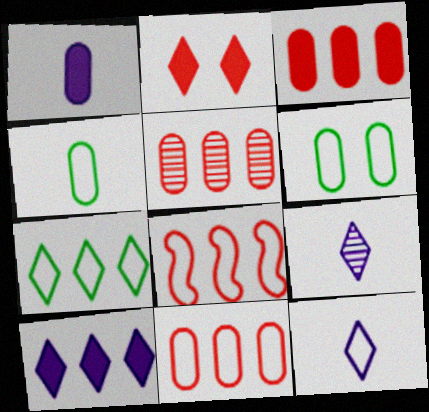[[1, 5, 6], 
[2, 7, 9], 
[3, 5, 11], 
[6, 8, 12]]